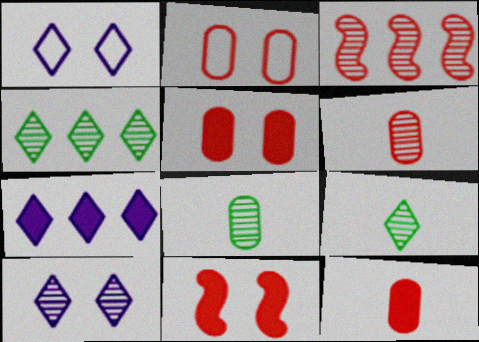[[3, 8, 10]]